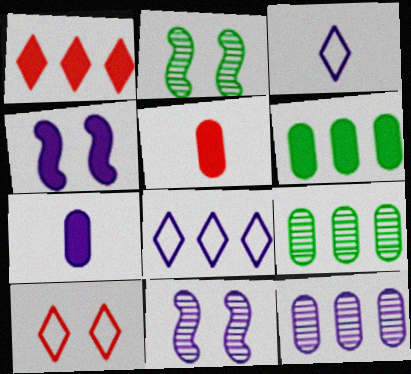[[2, 5, 8], 
[3, 4, 12], 
[7, 8, 11]]